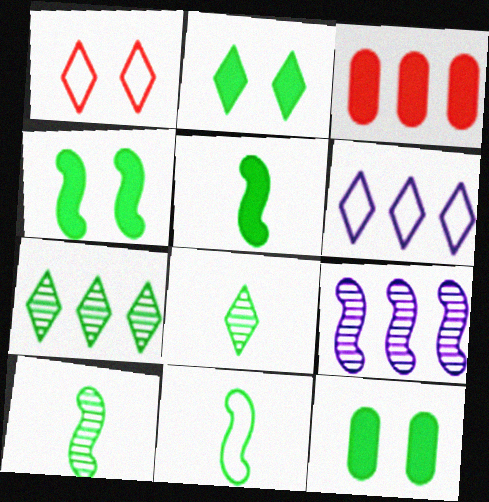[[2, 4, 12], 
[5, 10, 11], 
[7, 11, 12]]